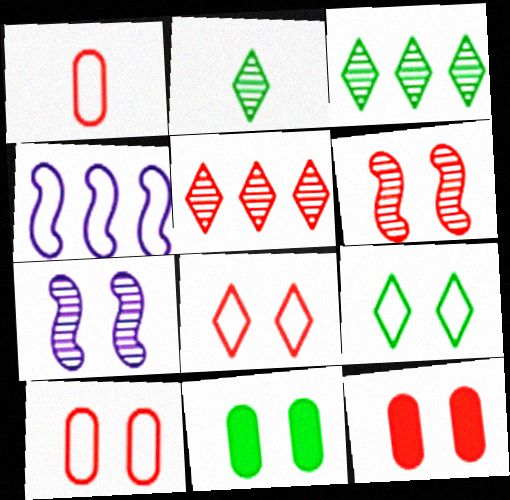[[1, 4, 9], 
[2, 4, 12], 
[6, 8, 12], 
[7, 8, 11], 
[7, 9, 12]]